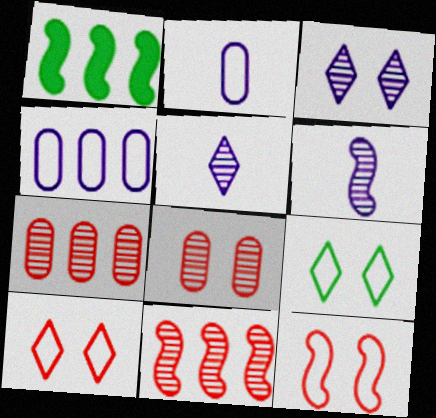[[1, 6, 12]]